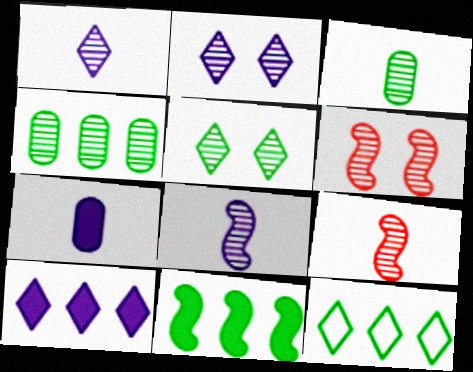[[1, 3, 9], 
[1, 4, 6], 
[2, 4, 9], 
[4, 11, 12], 
[6, 7, 12]]